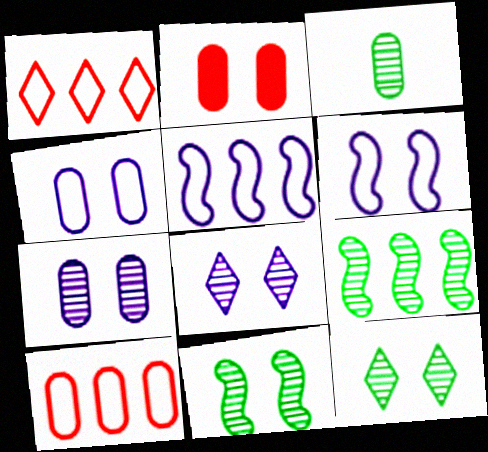[[2, 6, 12], 
[3, 9, 12]]